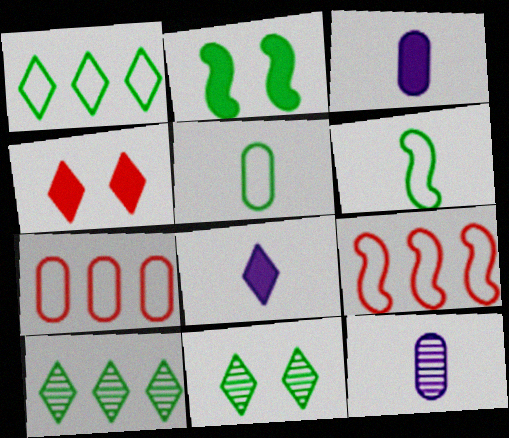[[2, 5, 10], 
[3, 9, 11]]